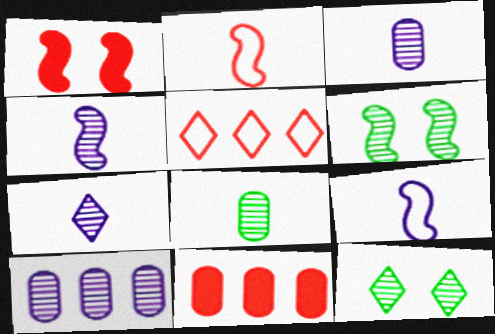[[3, 4, 7], 
[9, 11, 12]]